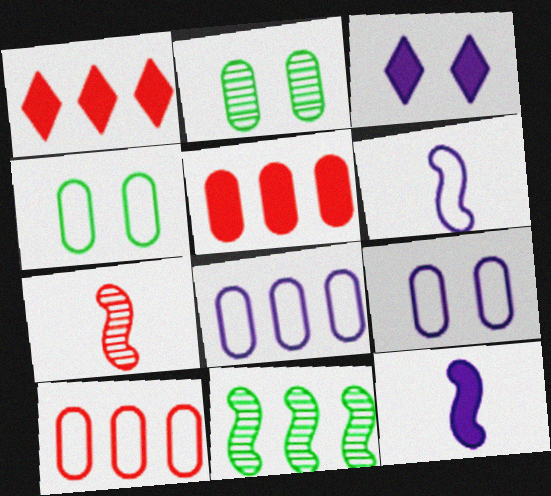[[1, 2, 6], 
[1, 8, 11]]